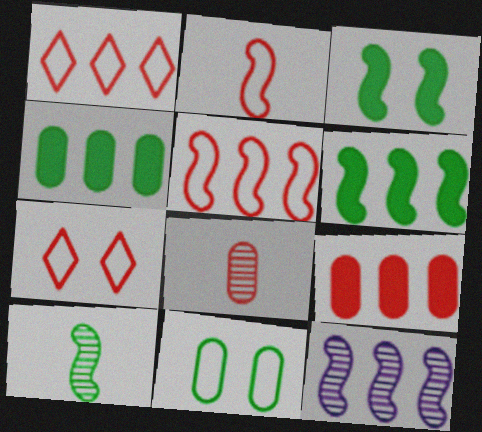[[1, 4, 12], 
[2, 3, 12], 
[5, 6, 12]]